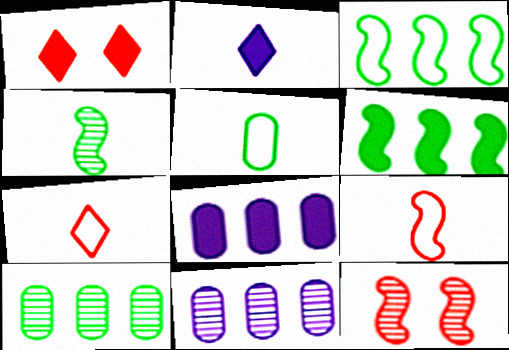[]